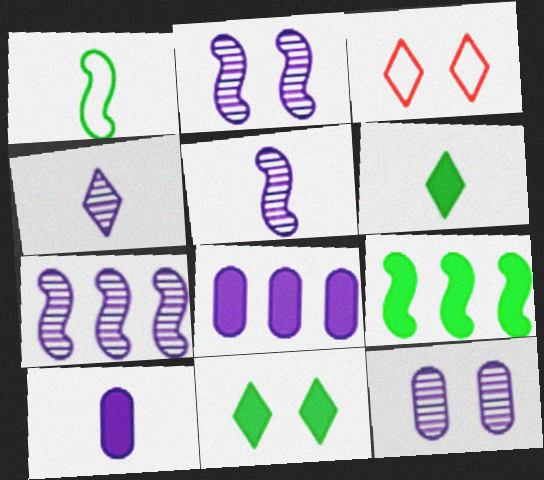[[2, 5, 7], 
[4, 7, 12]]